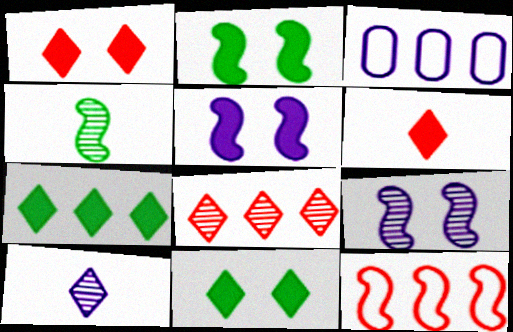[[1, 3, 4], 
[3, 5, 10], 
[4, 5, 12]]